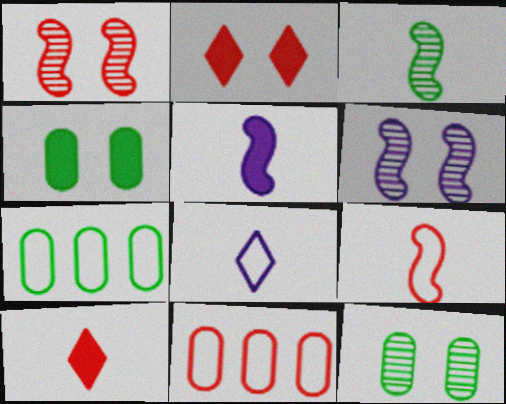[[1, 10, 11], 
[3, 5, 9], 
[6, 7, 10]]